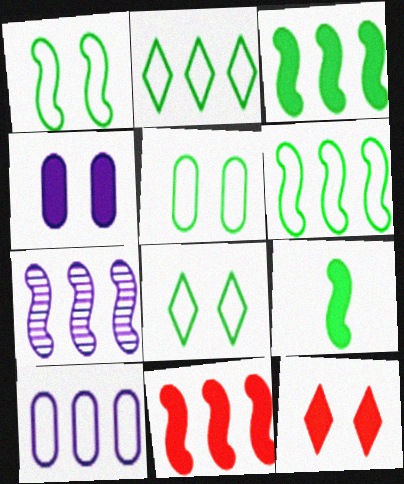[[1, 5, 8], 
[6, 7, 11]]